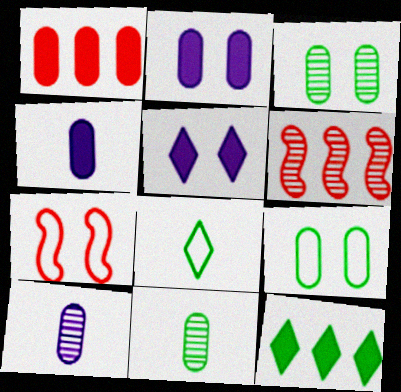[[1, 9, 10], 
[2, 6, 8], 
[3, 5, 7], 
[7, 10, 12]]